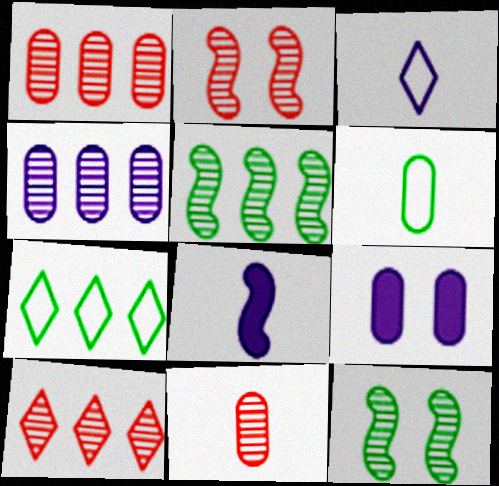[[1, 6, 9], 
[2, 10, 11], 
[4, 5, 10]]